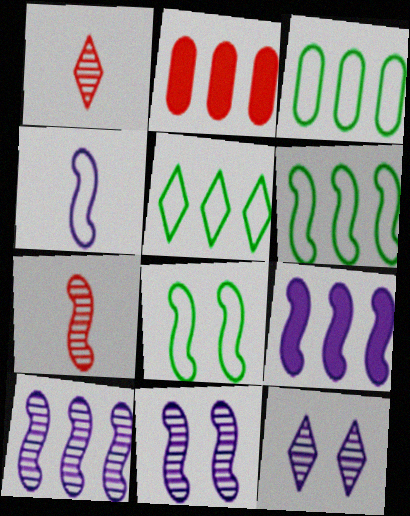[[2, 5, 10], 
[3, 5, 6], 
[4, 9, 11], 
[7, 8, 9]]